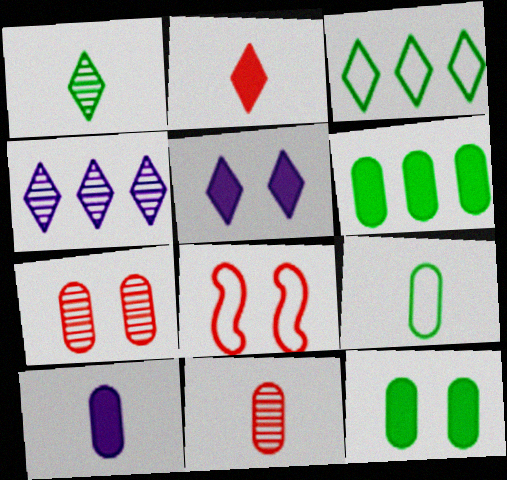[[9, 10, 11]]